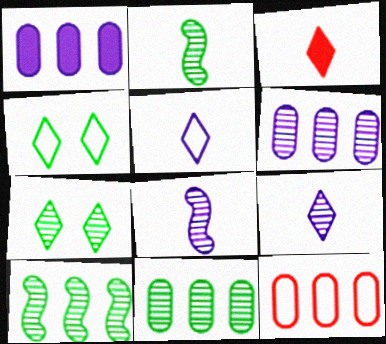[[1, 11, 12], 
[2, 7, 11]]